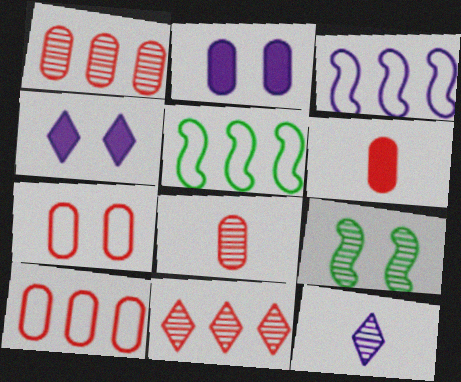[[1, 6, 7], 
[1, 9, 12], 
[2, 3, 12], 
[4, 5, 8], 
[4, 7, 9]]